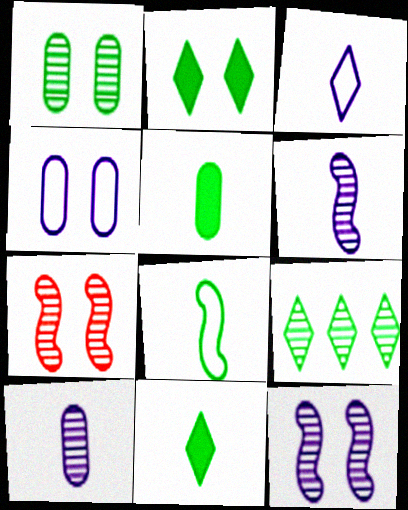[[2, 4, 7], 
[7, 9, 10]]